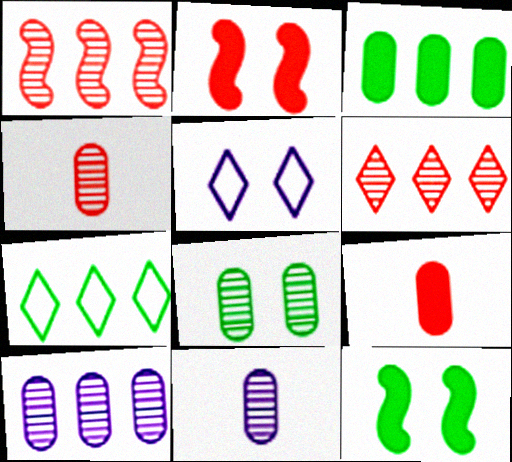[[2, 5, 8], 
[2, 7, 11], 
[4, 8, 10]]